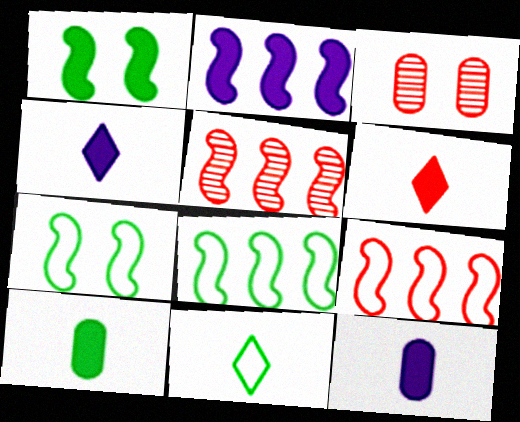[[2, 3, 11], 
[2, 5, 8], 
[3, 4, 8], 
[3, 6, 9]]